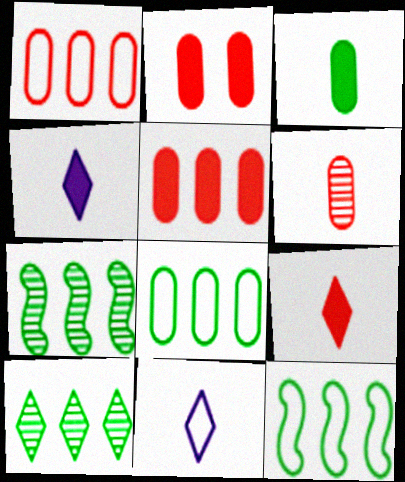[[1, 2, 6], 
[2, 7, 11]]